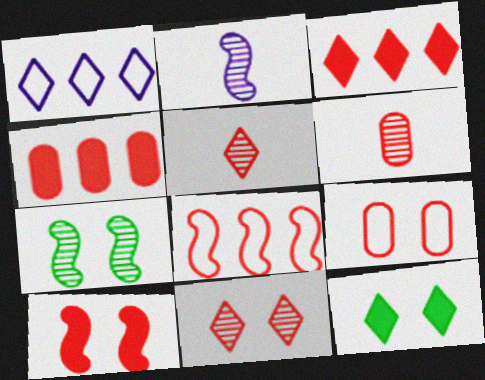[[1, 5, 12], 
[4, 6, 9], 
[9, 10, 11]]